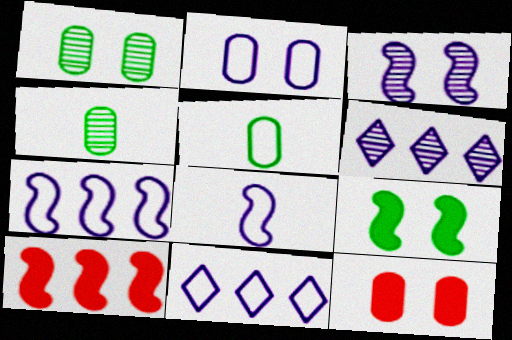[[1, 2, 12], 
[2, 8, 11]]